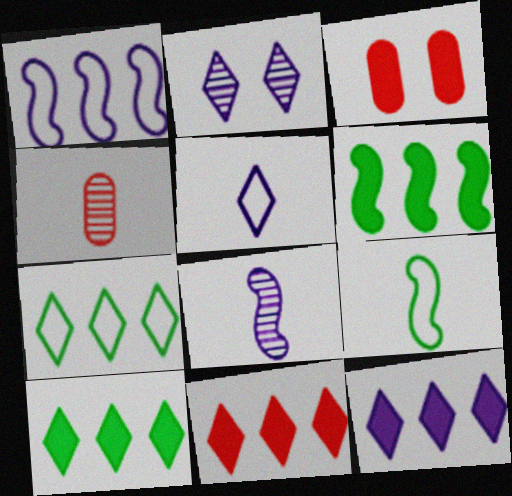[[2, 5, 12], 
[3, 7, 8], 
[10, 11, 12]]